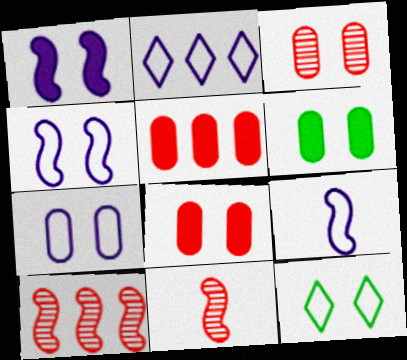[[1, 3, 12], 
[2, 6, 11], 
[2, 7, 9], 
[3, 6, 7]]